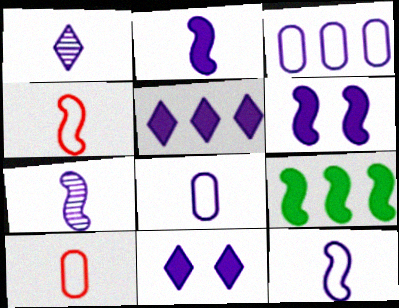[[1, 2, 8], 
[1, 3, 6], 
[2, 7, 12], 
[3, 7, 11]]